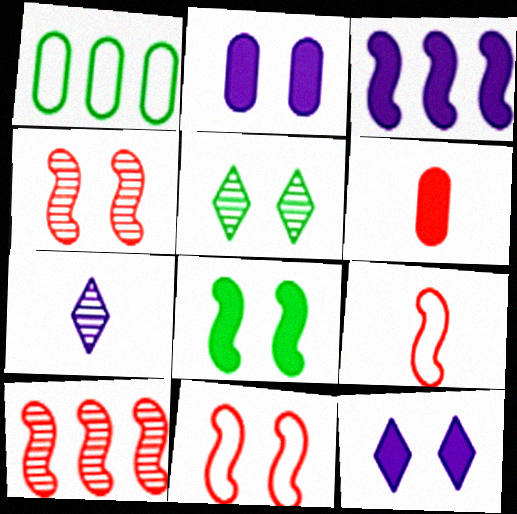[[2, 5, 11]]